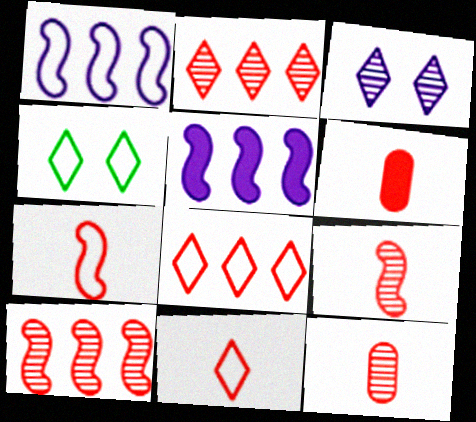[[4, 5, 12], 
[6, 9, 11]]